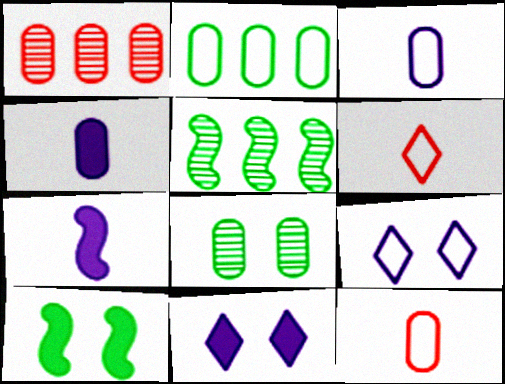[[5, 11, 12]]